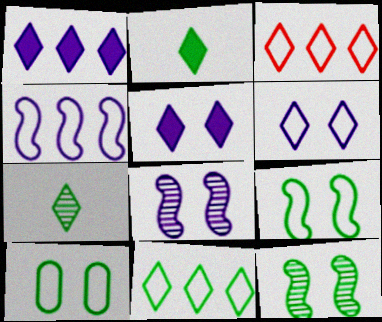[[3, 5, 7]]